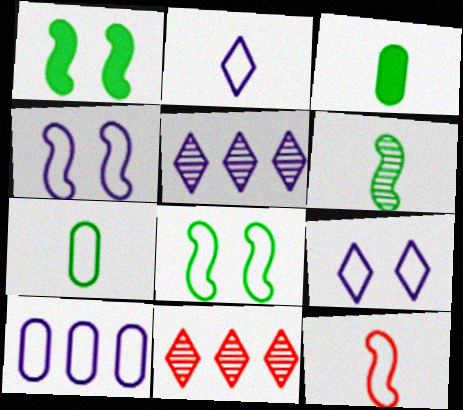[[2, 4, 10], 
[2, 7, 12], 
[3, 4, 11]]